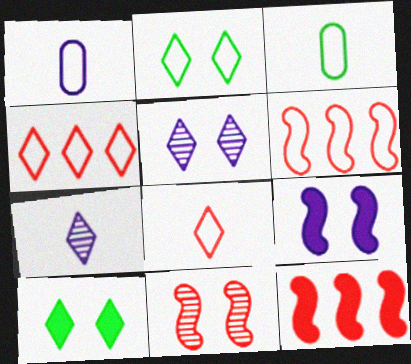[[1, 2, 6], 
[3, 5, 12], 
[4, 7, 10]]